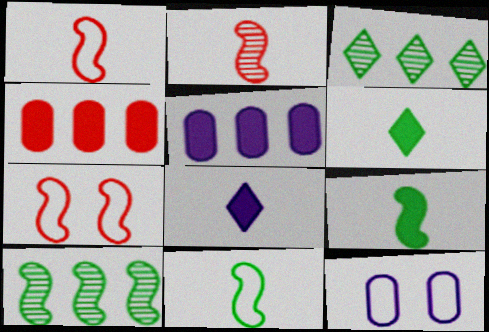[]